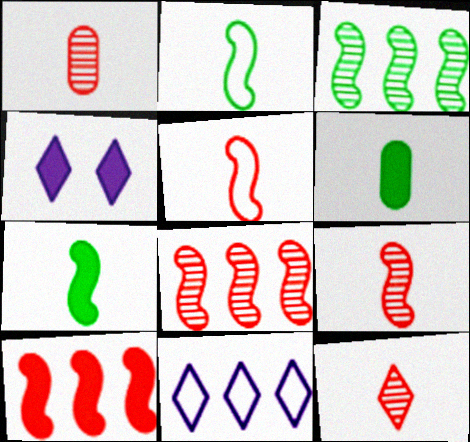[[1, 9, 12], 
[4, 6, 10]]